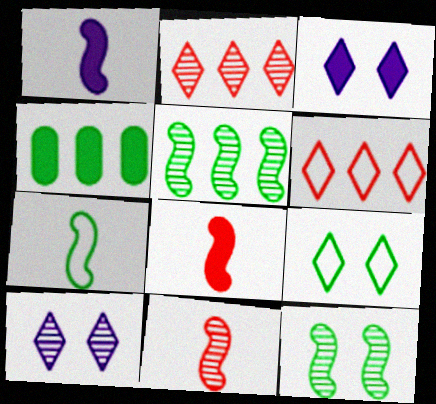[[1, 7, 11], 
[3, 4, 8]]